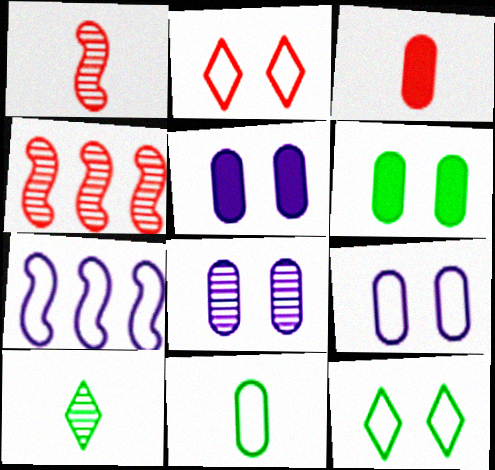[[2, 3, 4], 
[2, 7, 11], 
[4, 8, 10], 
[5, 8, 9]]